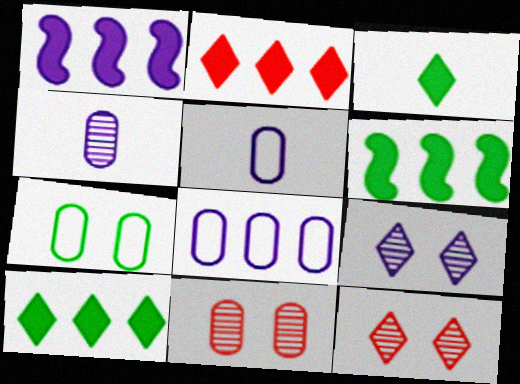[[1, 5, 9], 
[5, 6, 12]]